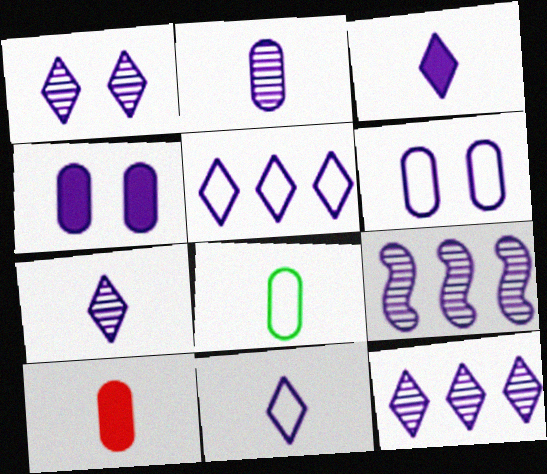[[1, 2, 9], 
[1, 3, 5], 
[1, 7, 12], 
[2, 8, 10], 
[3, 6, 9], 
[3, 7, 11], 
[4, 9, 11]]